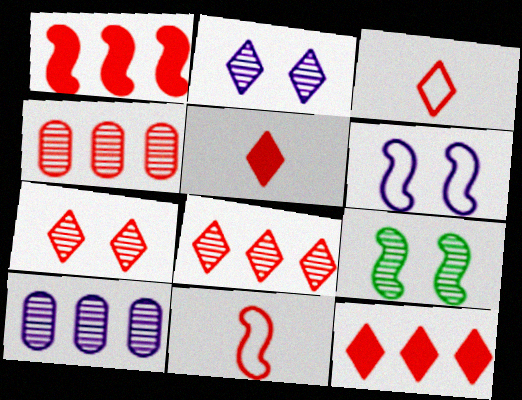[[3, 7, 12]]